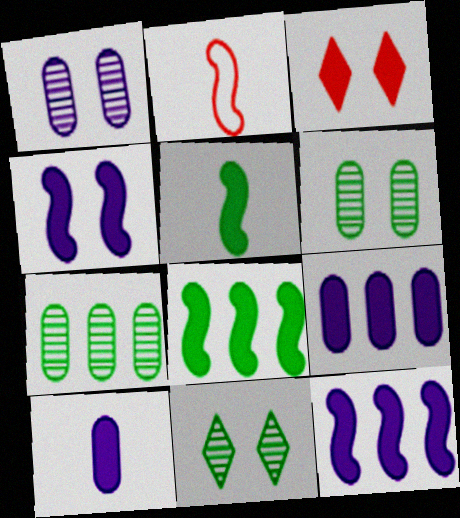[[2, 9, 11], 
[3, 5, 9], 
[3, 8, 10]]